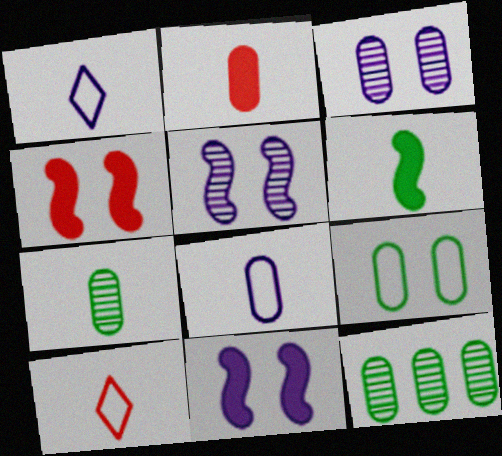[[1, 4, 12], 
[2, 7, 8], 
[10, 11, 12]]